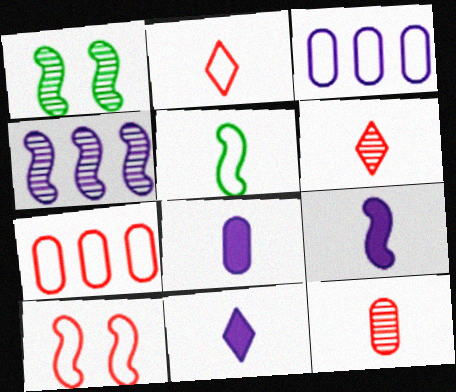[[1, 7, 11], 
[2, 7, 10], 
[5, 6, 8], 
[5, 11, 12], 
[8, 9, 11]]